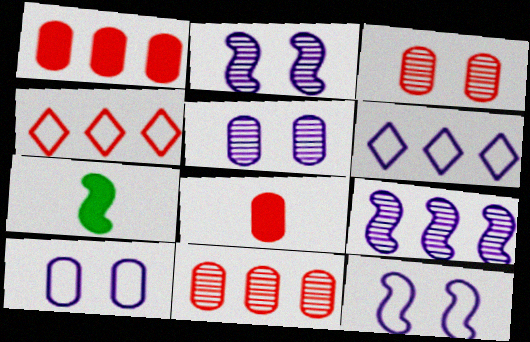[[3, 6, 7], 
[4, 5, 7]]